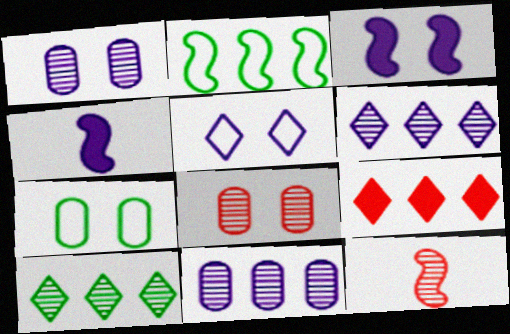[[1, 3, 5], 
[1, 10, 12], 
[2, 3, 12], 
[2, 9, 11], 
[4, 5, 11]]